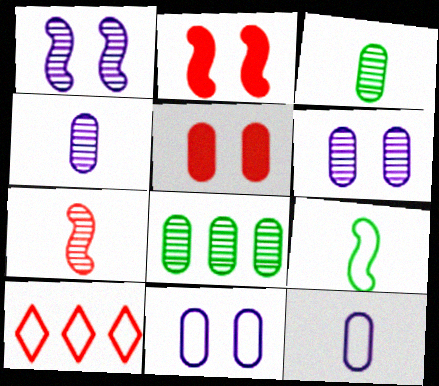[[5, 7, 10], 
[5, 8, 12], 
[9, 10, 11]]